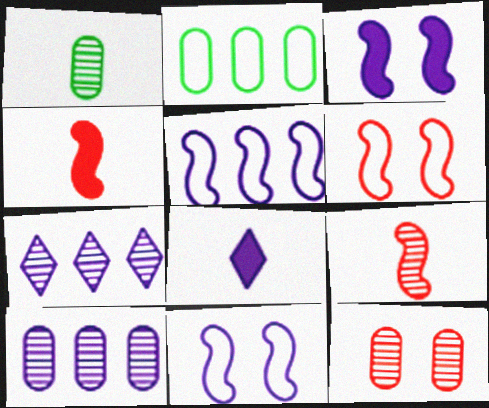[[1, 10, 12], 
[8, 10, 11]]